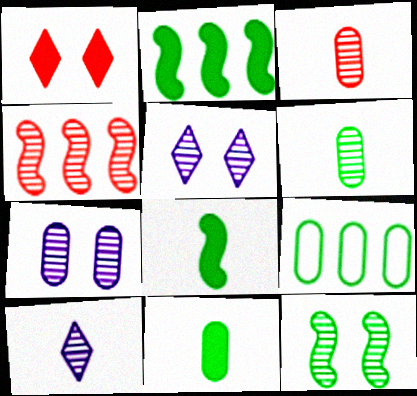[[4, 5, 6]]